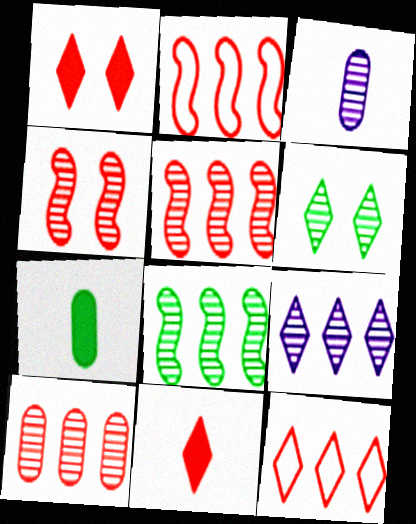[[3, 5, 6], 
[8, 9, 10]]